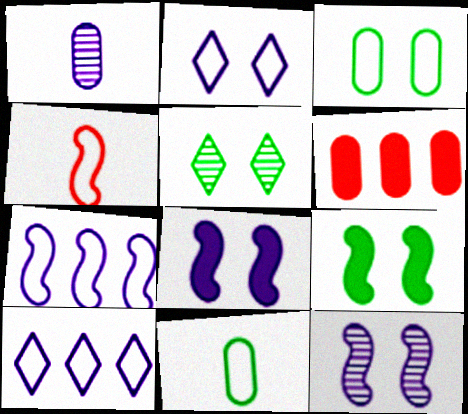[[1, 3, 6], 
[1, 8, 10], 
[3, 4, 10], 
[3, 5, 9]]